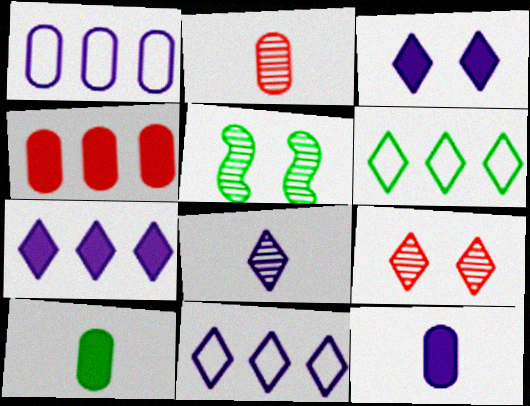[[3, 8, 11], 
[5, 6, 10]]